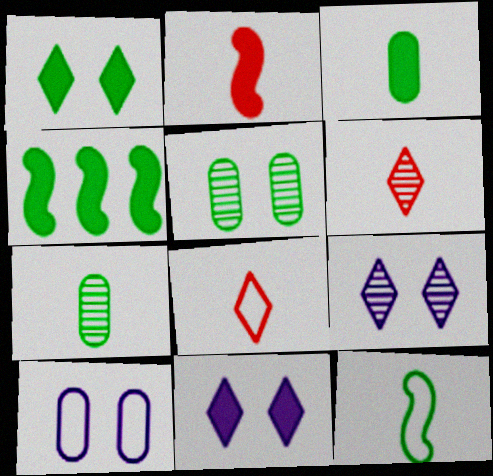[[1, 3, 4], 
[4, 6, 10]]